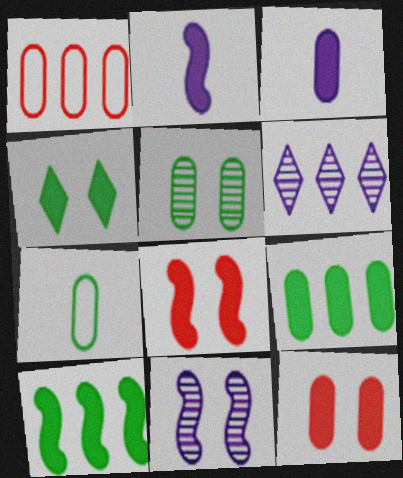[[1, 3, 5], 
[1, 6, 10], 
[2, 8, 10], 
[3, 9, 12], 
[5, 7, 9], 
[6, 7, 8]]